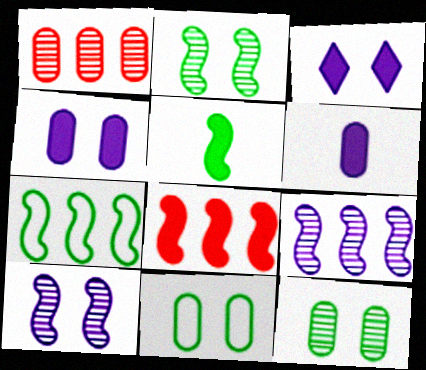[[1, 6, 11], 
[2, 5, 7], 
[7, 8, 9]]